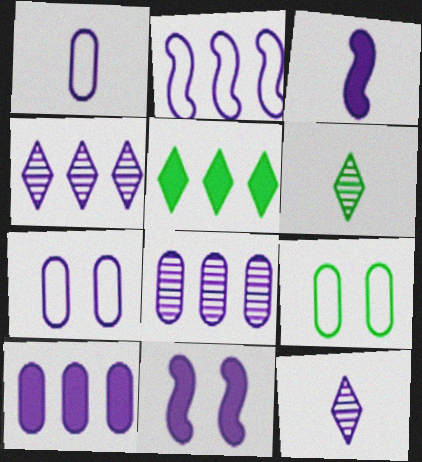[[1, 3, 12], 
[1, 4, 11], 
[2, 4, 10], 
[3, 4, 7]]